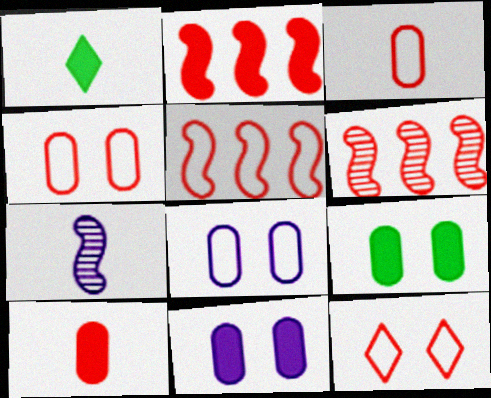[[1, 2, 11], 
[1, 3, 7], 
[1, 6, 8], 
[2, 5, 6], 
[3, 5, 12], 
[6, 10, 12]]